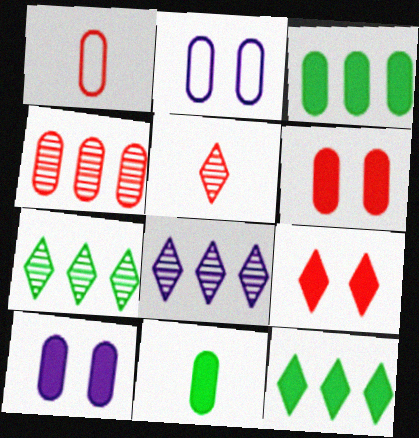[[1, 4, 6], 
[2, 4, 11]]